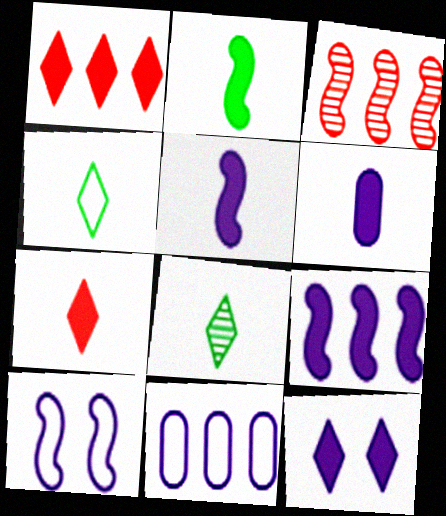[[2, 3, 10], 
[2, 6, 7], 
[6, 9, 12]]